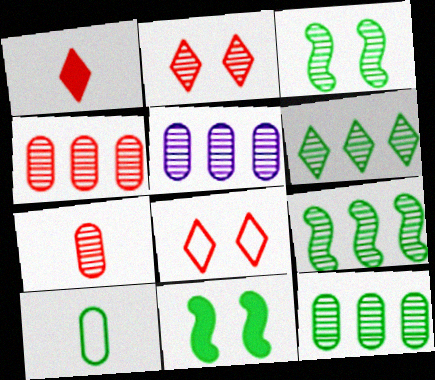[[4, 5, 12], 
[6, 9, 12], 
[6, 10, 11]]